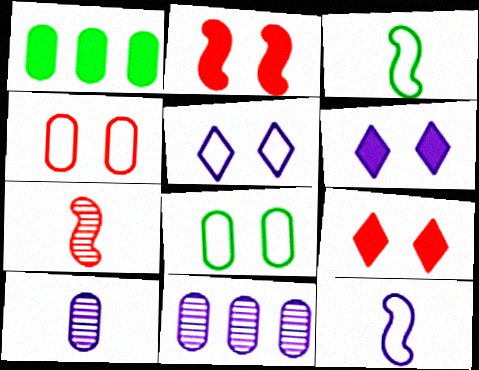[[1, 4, 10], 
[1, 5, 7], 
[3, 9, 11], 
[6, 11, 12]]